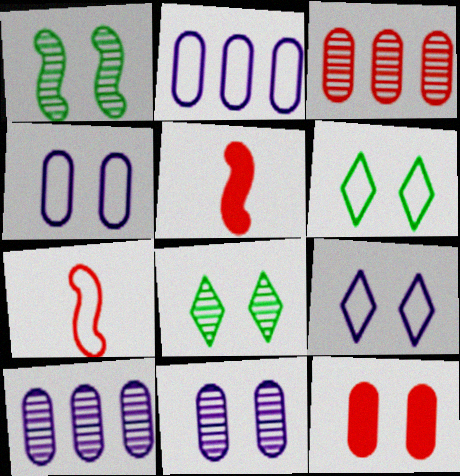[[1, 9, 12], 
[2, 5, 8], 
[2, 6, 7], 
[5, 6, 10]]